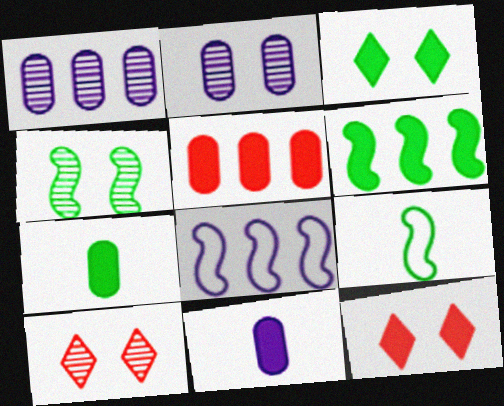[[1, 9, 12], 
[2, 4, 10], 
[3, 6, 7], 
[4, 6, 9], 
[6, 11, 12], 
[7, 8, 10]]